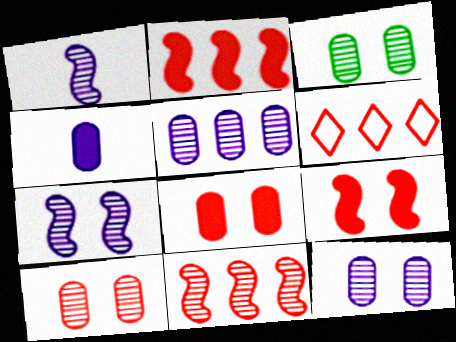[[3, 10, 12]]